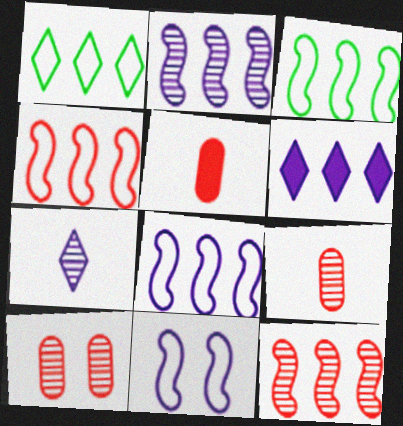[[3, 4, 8]]